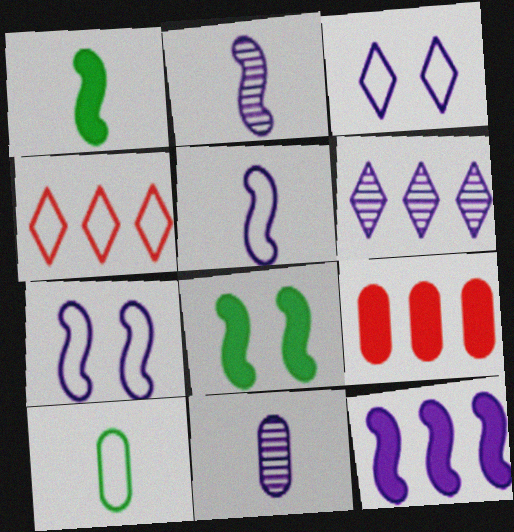[[2, 7, 12], 
[3, 11, 12], 
[4, 7, 10], 
[4, 8, 11]]